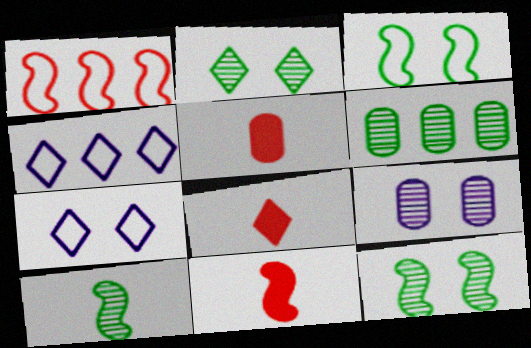[[2, 4, 8], 
[2, 6, 10], 
[4, 5, 12], 
[5, 8, 11], 
[6, 7, 11]]